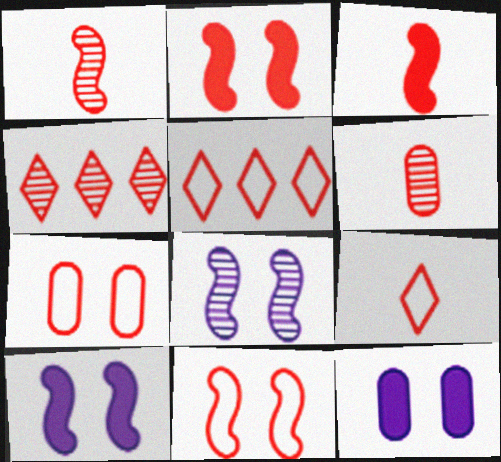[[2, 5, 6], 
[3, 4, 7], 
[3, 6, 9]]